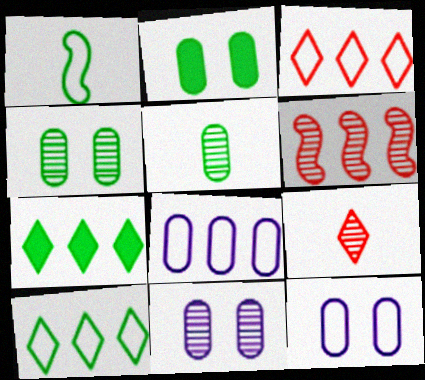[[1, 3, 12], 
[1, 4, 7], 
[6, 7, 8]]